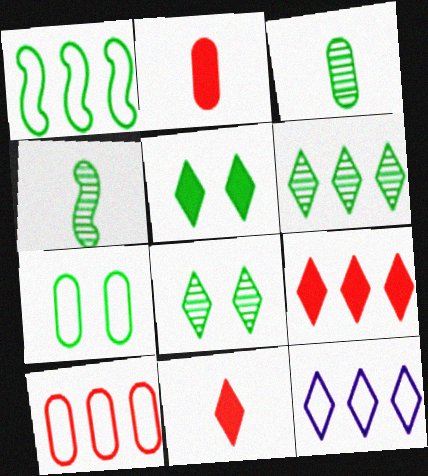[[1, 3, 5], 
[1, 10, 12], 
[6, 9, 12], 
[8, 11, 12]]